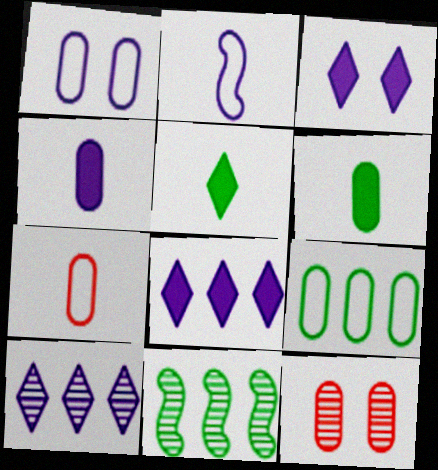[[1, 7, 9], 
[3, 7, 11], 
[4, 9, 12]]